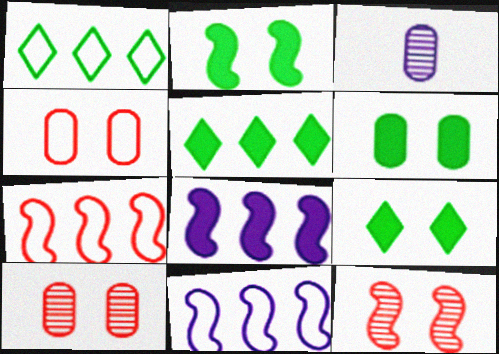[[2, 6, 9], 
[3, 7, 9]]